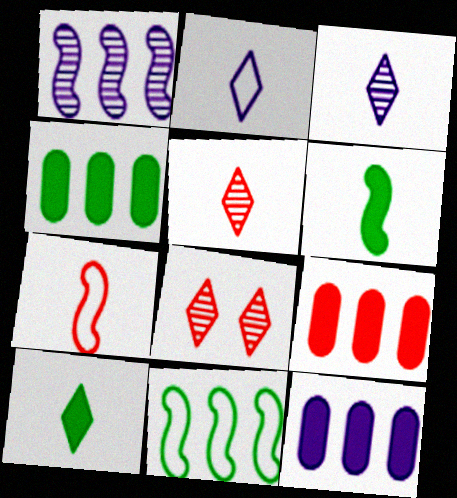[[2, 5, 10], 
[4, 9, 12], 
[7, 8, 9]]